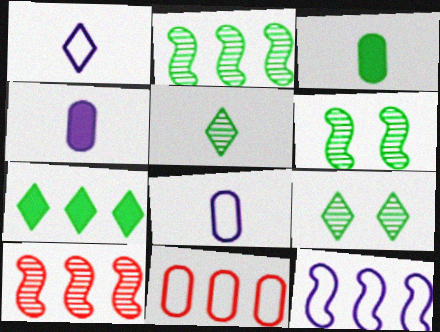[]